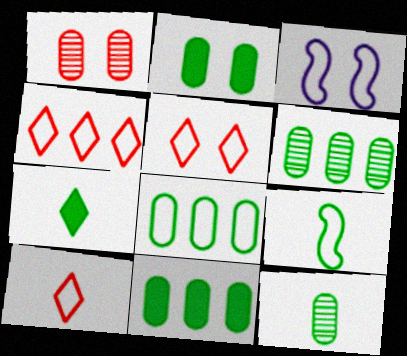[[2, 8, 12], 
[3, 8, 10], 
[4, 5, 10], 
[6, 8, 11], 
[7, 9, 12]]